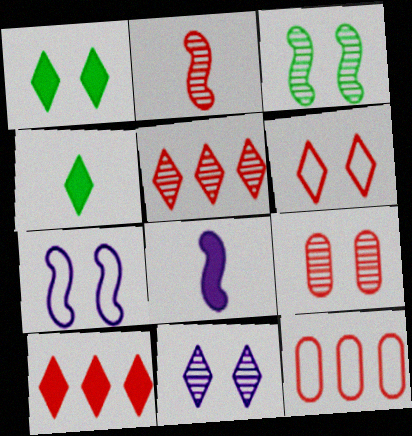[[1, 6, 11], 
[1, 7, 9], 
[2, 5, 9], 
[3, 9, 11]]